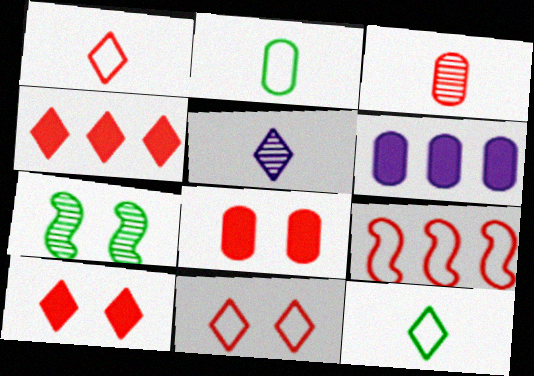[[1, 6, 7], 
[3, 9, 10]]